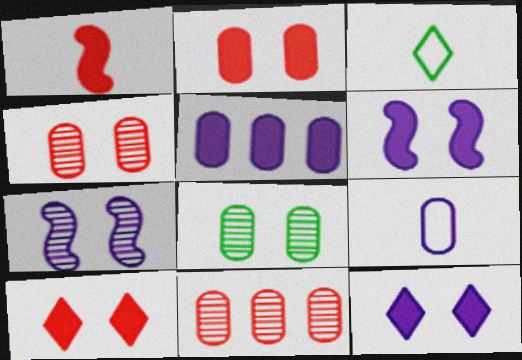[[3, 6, 11]]